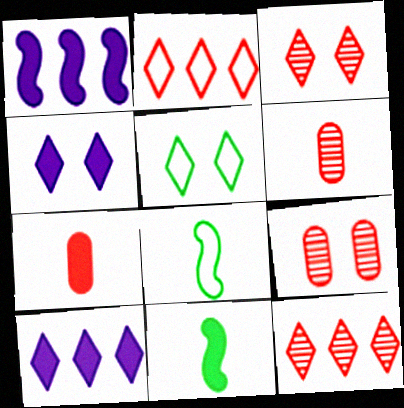[[1, 5, 6], 
[3, 4, 5], 
[8, 9, 10]]